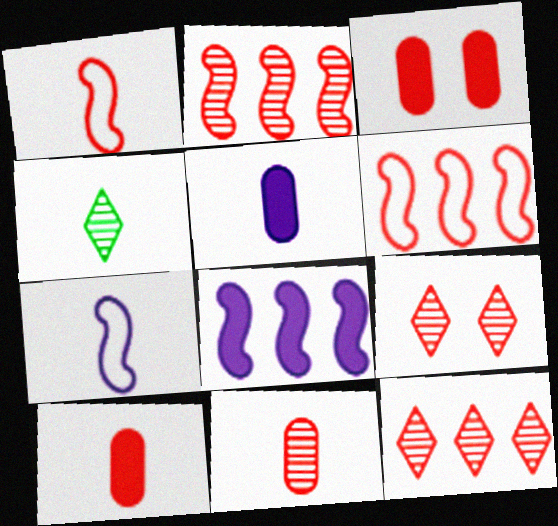[[1, 3, 12], 
[1, 4, 5], 
[2, 9, 11], 
[4, 7, 10], 
[6, 9, 10]]